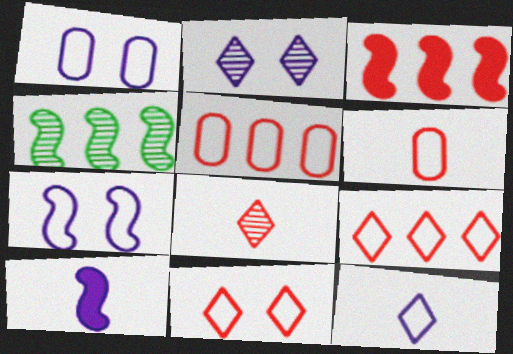[]